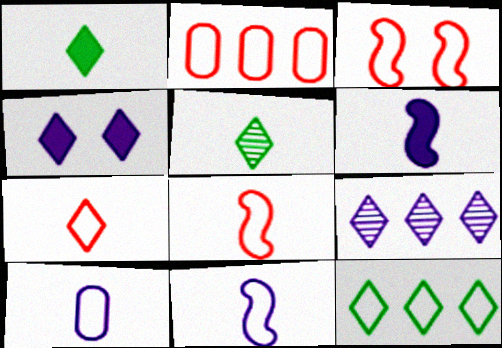[[2, 3, 7], 
[3, 10, 12]]